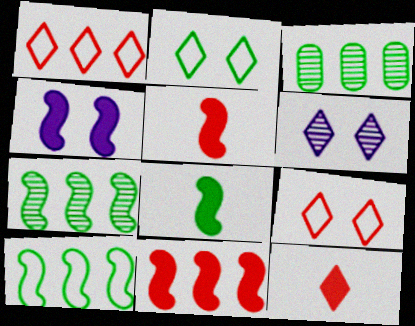[[2, 3, 8], 
[4, 8, 11]]